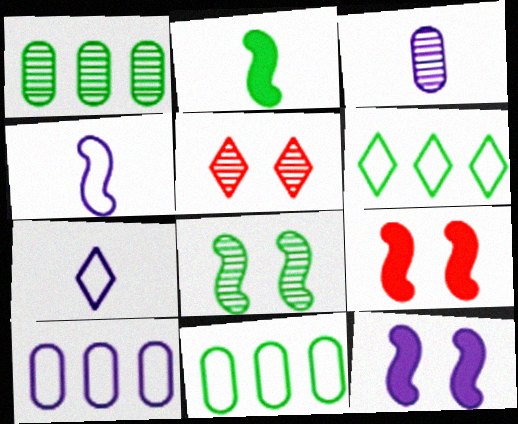[[1, 7, 9], 
[2, 5, 10], 
[3, 6, 9]]